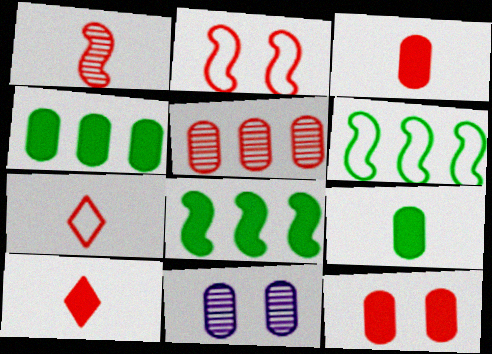[[1, 3, 7], 
[2, 5, 10], 
[6, 10, 11], 
[7, 8, 11]]